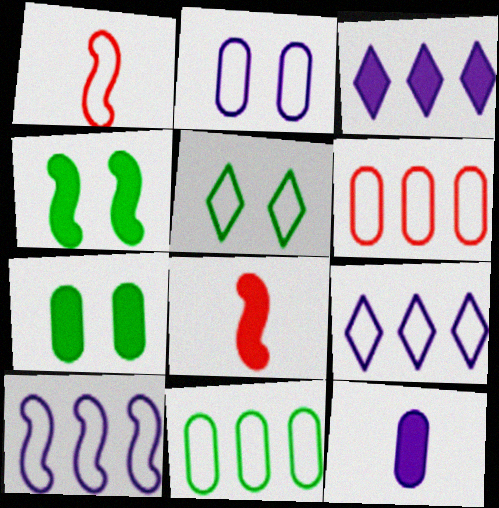[[3, 7, 8]]